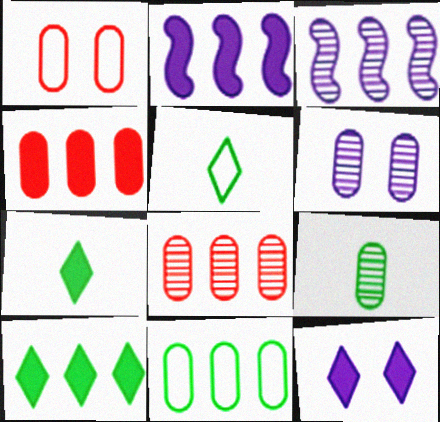[[1, 3, 7], 
[2, 4, 10], 
[6, 8, 9]]